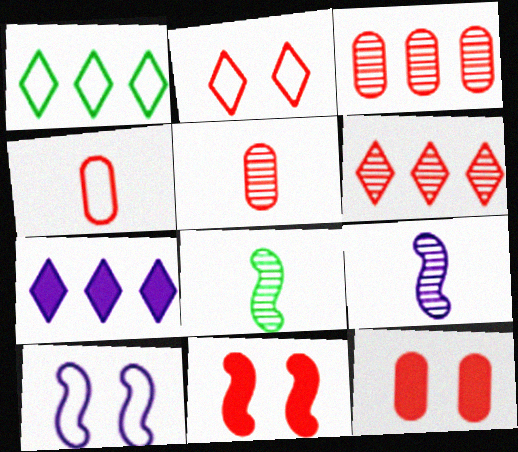[[1, 4, 10], 
[1, 6, 7], 
[1, 9, 12], 
[3, 4, 12], 
[4, 6, 11]]